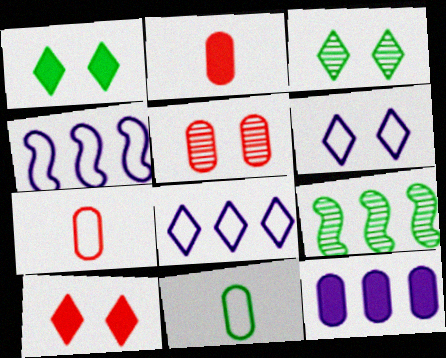[[1, 9, 11], 
[2, 3, 4], 
[2, 6, 9], 
[3, 6, 10], 
[5, 11, 12]]